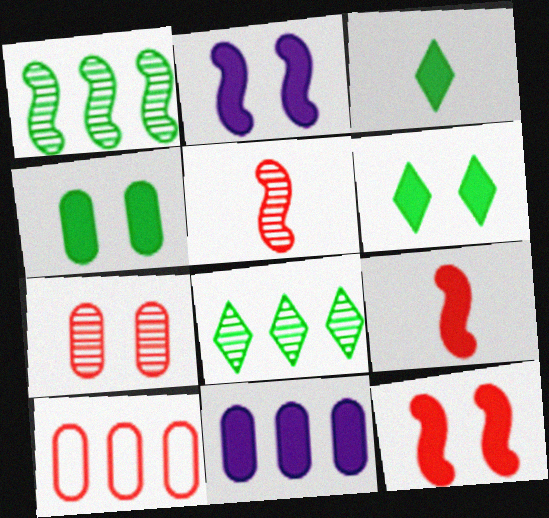[[3, 11, 12], 
[6, 9, 11]]